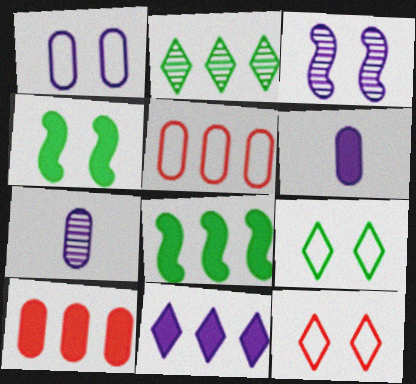[[7, 8, 12], 
[8, 10, 11]]